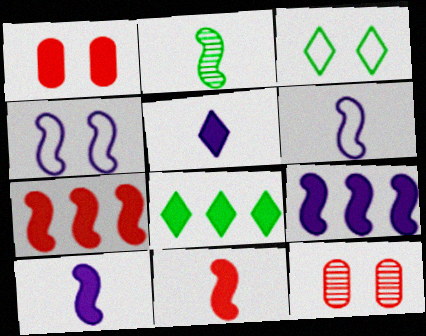[[1, 8, 10], 
[2, 4, 7], 
[2, 6, 11], 
[6, 8, 12]]